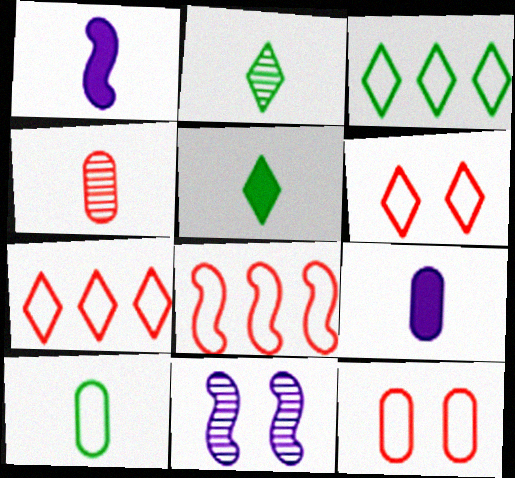[[4, 9, 10]]